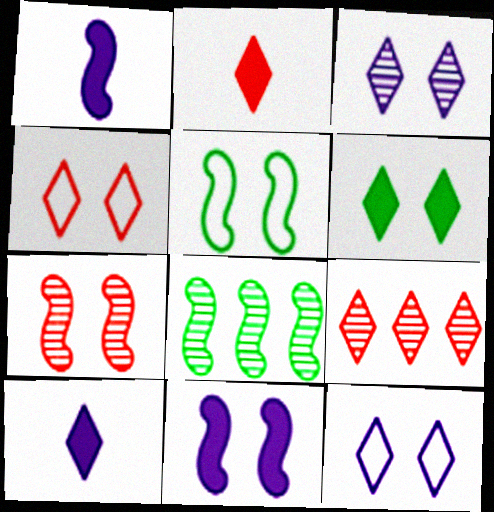[[2, 4, 9], 
[3, 4, 6], 
[5, 7, 11]]